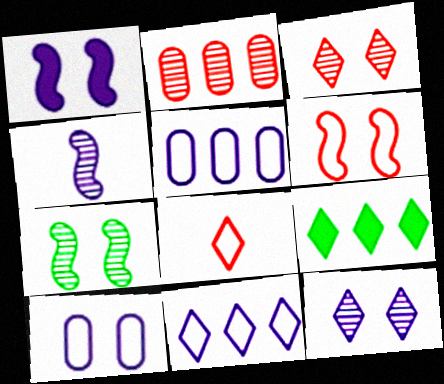[[1, 6, 7], 
[1, 10, 12], 
[8, 9, 12]]